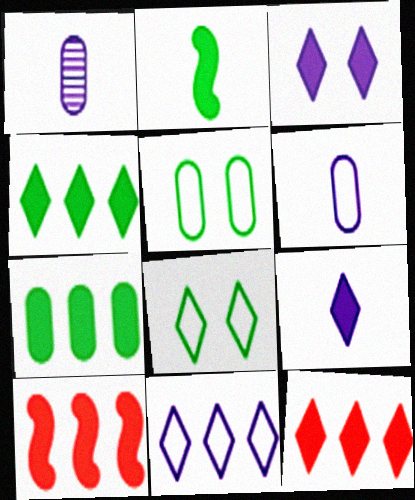[[1, 8, 10]]